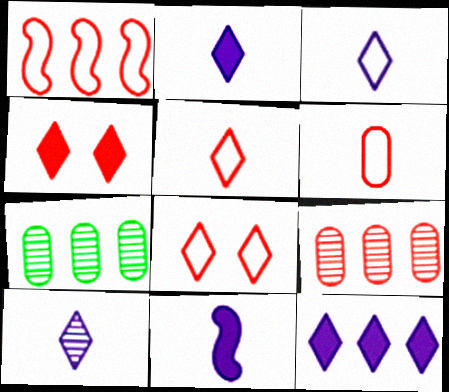[[1, 6, 8], 
[1, 7, 12], 
[2, 3, 10], 
[7, 8, 11]]